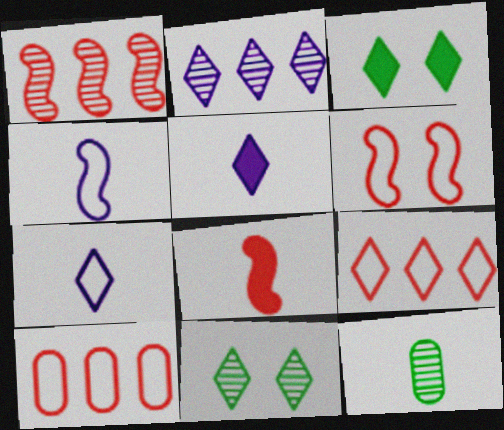[[1, 6, 8], 
[5, 9, 11], 
[7, 8, 12]]